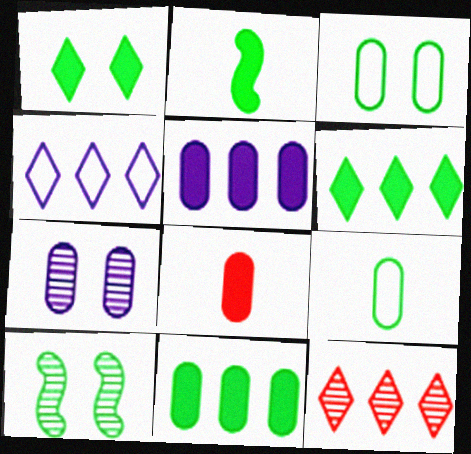[[1, 2, 11], 
[1, 3, 10], 
[4, 6, 12], 
[4, 8, 10], 
[6, 9, 10]]